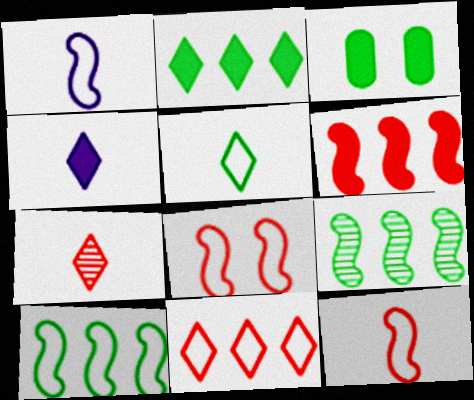[[1, 8, 10], 
[3, 4, 6], 
[3, 5, 9], 
[4, 5, 7]]